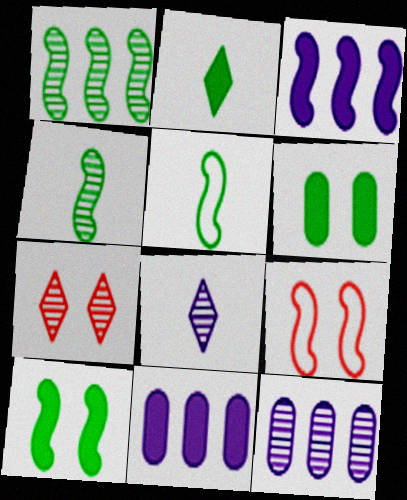[[1, 5, 10], 
[2, 9, 12], 
[3, 4, 9], 
[4, 7, 12], 
[5, 7, 11]]